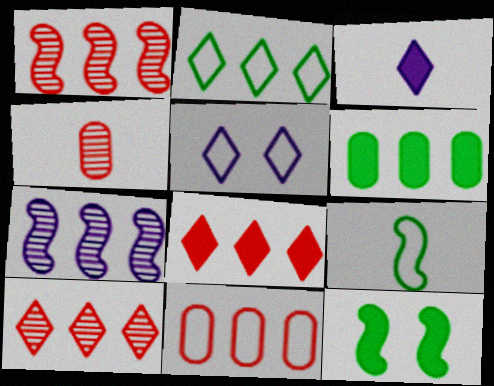[[1, 8, 11], 
[3, 4, 9], 
[5, 9, 11]]